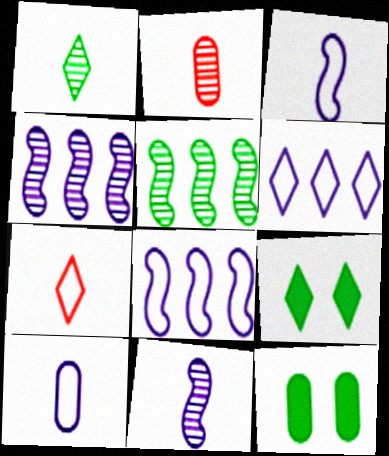[[1, 2, 11], 
[2, 8, 9], 
[4, 7, 12]]